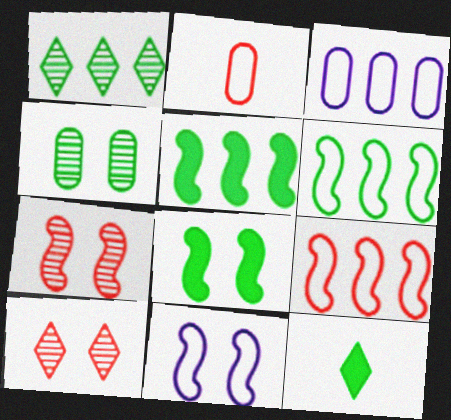[[3, 7, 12], 
[4, 6, 12], 
[7, 8, 11]]